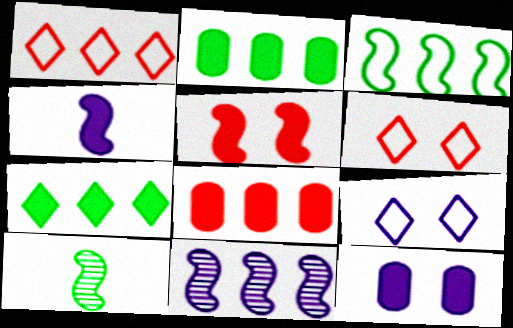[[1, 2, 11], 
[1, 10, 12], 
[8, 9, 10]]